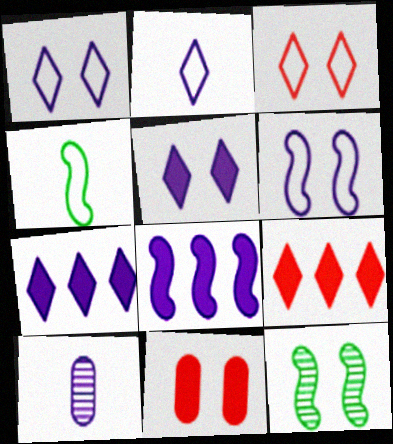[[1, 8, 10], 
[1, 11, 12], 
[6, 7, 10]]